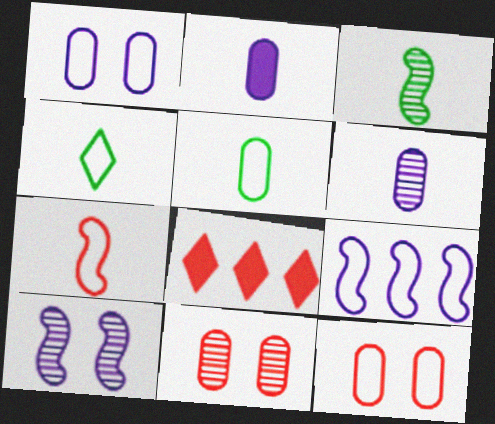[[1, 3, 8], 
[4, 9, 12], 
[5, 8, 10], 
[7, 8, 11]]